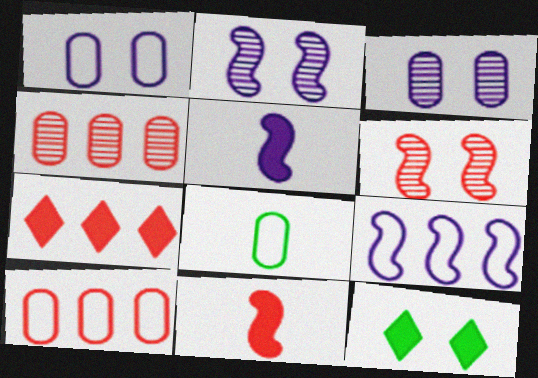[[1, 6, 12], 
[1, 8, 10], 
[2, 5, 9], 
[2, 7, 8]]